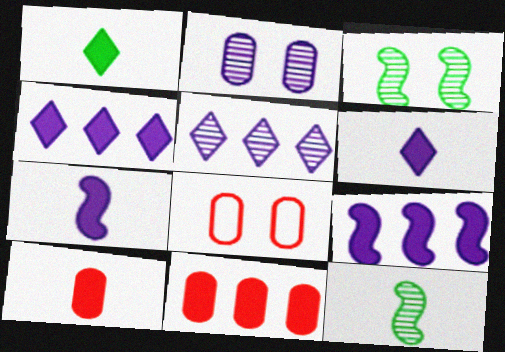[[1, 7, 10], 
[4, 8, 12]]